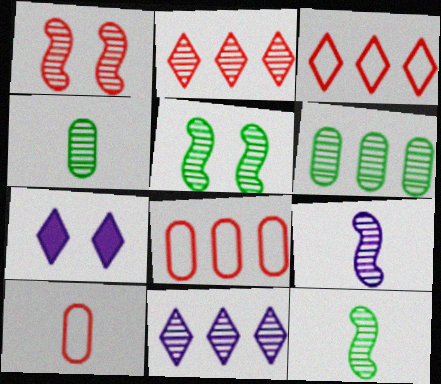[[1, 4, 11], 
[7, 8, 12]]